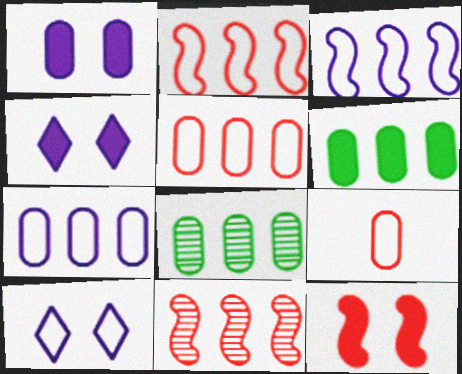[[1, 8, 9]]